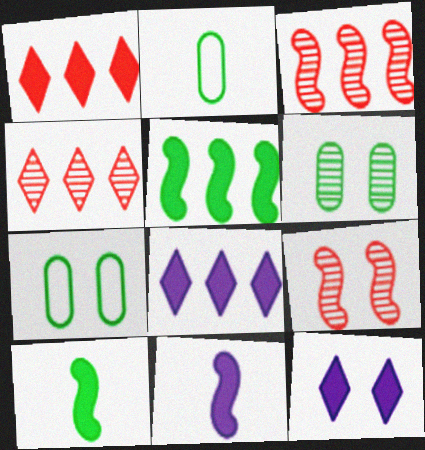[[2, 3, 12], 
[2, 8, 9], 
[4, 7, 11], 
[7, 9, 12]]